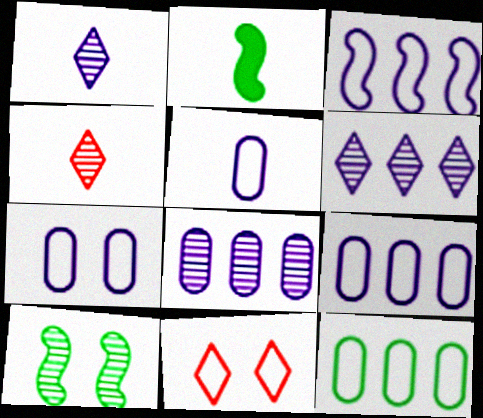[[2, 4, 5], 
[2, 8, 11], 
[4, 8, 10], 
[5, 7, 9]]